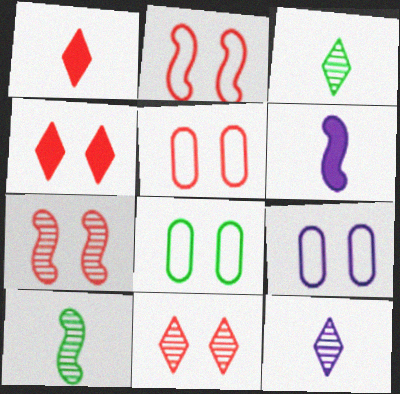[[4, 5, 7], 
[5, 8, 9]]